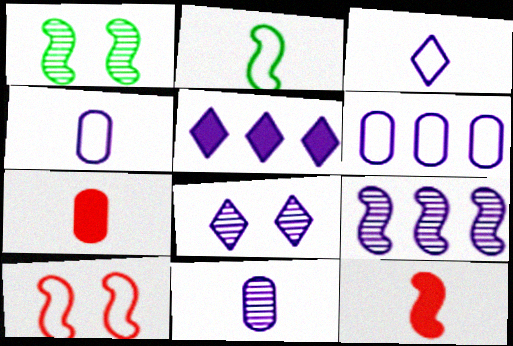[[3, 5, 8], 
[5, 6, 9], 
[8, 9, 11]]